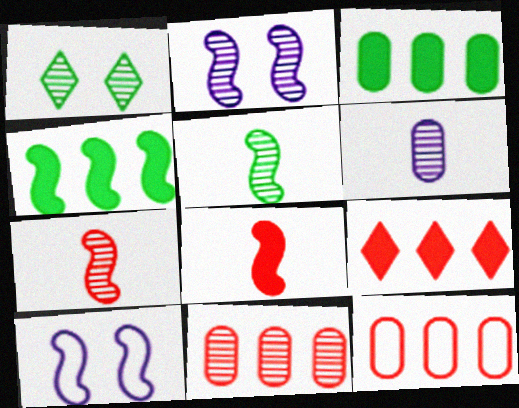[[4, 7, 10]]